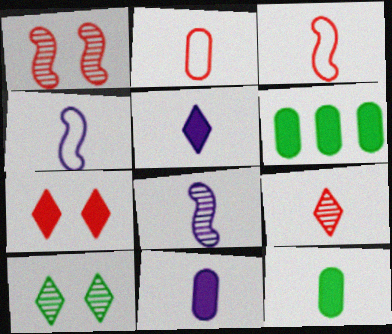[[4, 9, 12]]